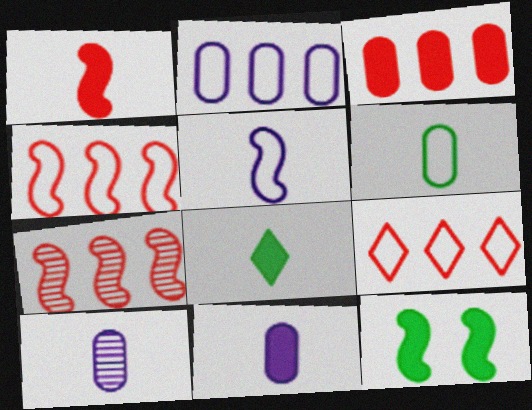[[1, 8, 11], 
[3, 7, 9], 
[5, 7, 12], 
[9, 10, 12]]